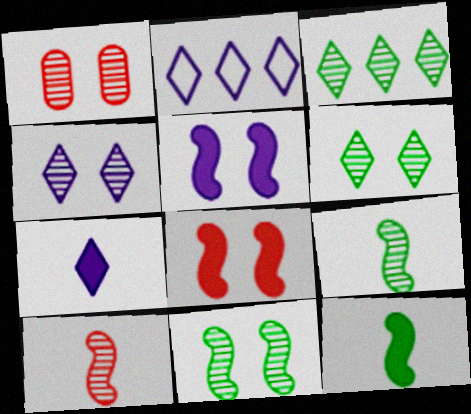[[1, 2, 12], 
[1, 4, 11], 
[2, 4, 7]]